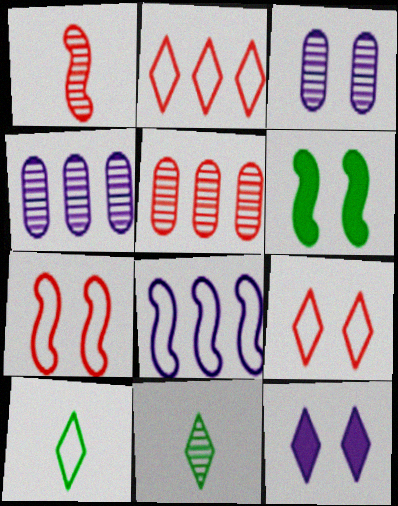[[1, 6, 8], 
[2, 11, 12], 
[3, 6, 9]]